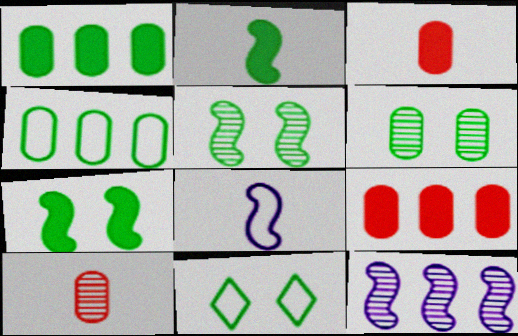[[3, 11, 12], 
[6, 7, 11]]